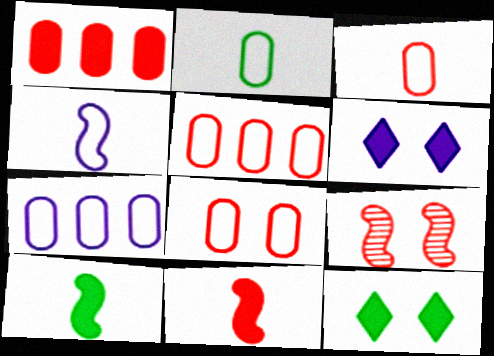[[1, 6, 10], 
[2, 7, 8], 
[3, 5, 8]]